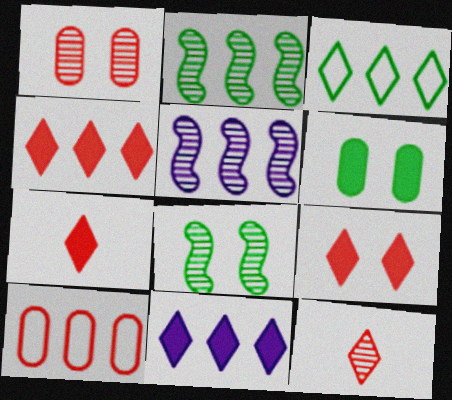[[2, 10, 11], 
[4, 7, 9]]